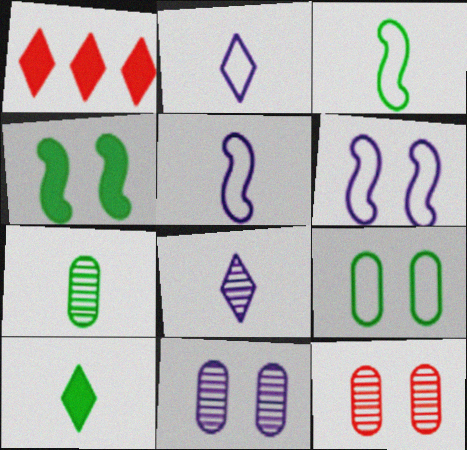[[1, 3, 11], 
[1, 6, 7], 
[3, 7, 10]]